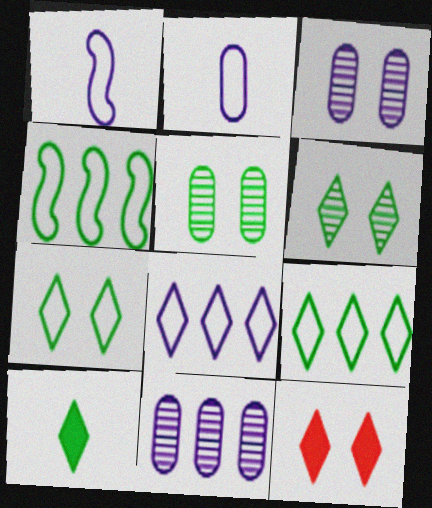[[4, 5, 10], 
[6, 9, 10]]